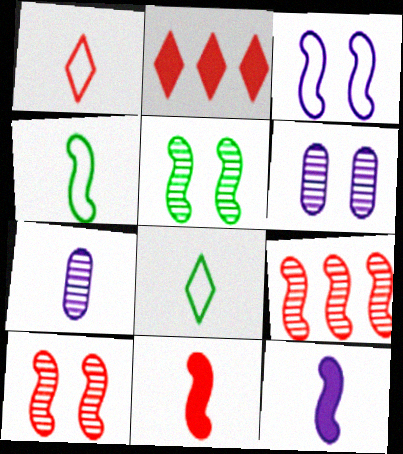[[2, 4, 6], 
[7, 8, 11]]